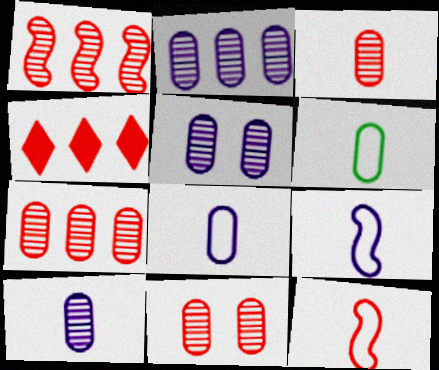[[2, 5, 10], 
[3, 7, 11], 
[4, 11, 12]]